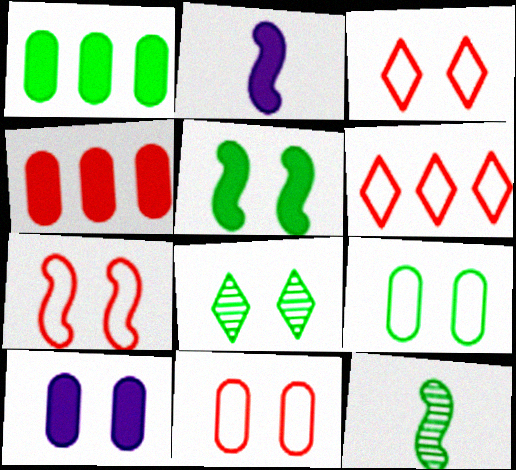[[3, 7, 11], 
[5, 8, 9], 
[6, 10, 12], 
[7, 8, 10]]